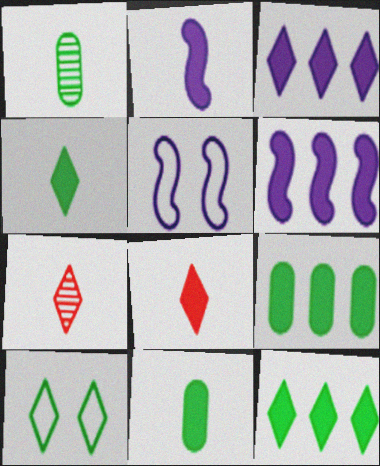[[2, 8, 11], 
[3, 7, 10], 
[5, 7, 9]]